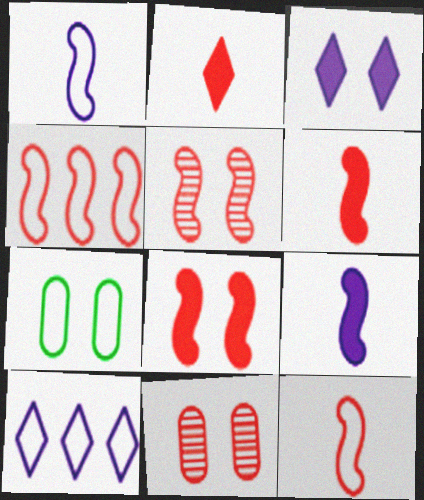[[2, 4, 11], 
[3, 5, 7], 
[4, 5, 6], 
[7, 10, 12]]